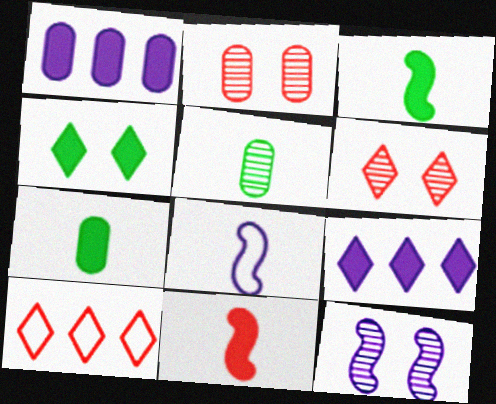[[1, 4, 11], 
[2, 10, 11], 
[7, 10, 12]]